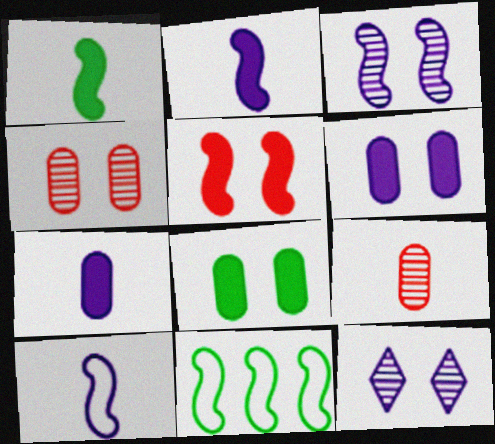[]